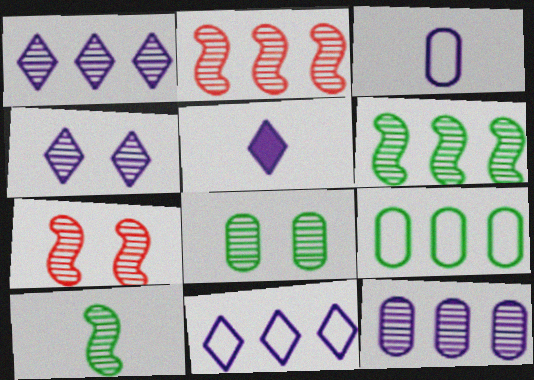[[4, 5, 11], 
[4, 7, 8], 
[5, 7, 9]]